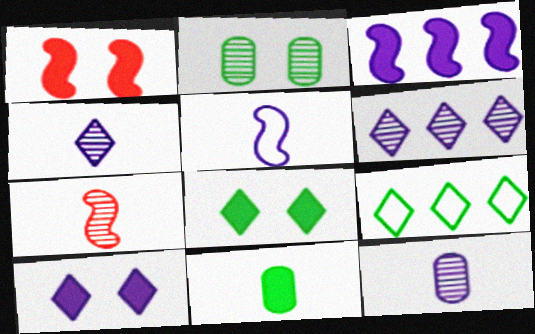[[1, 9, 12], 
[2, 6, 7]]